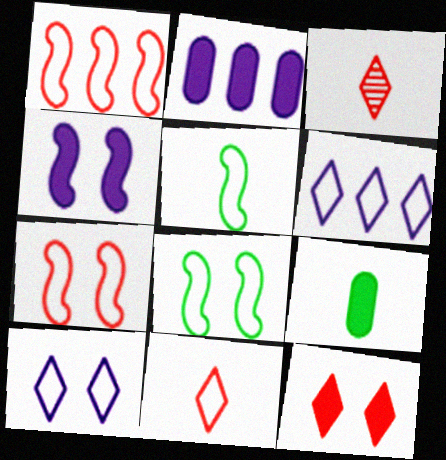[[2, 3, 8]]